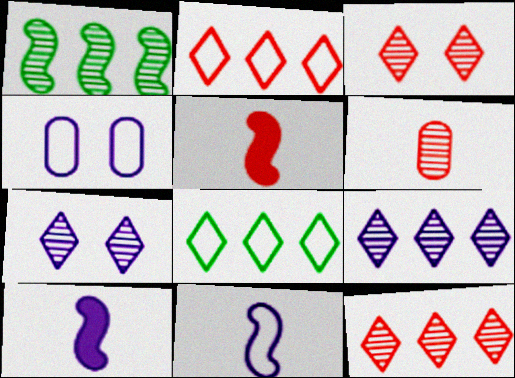[[1, 6, 7], 
[4, 9, 10]]